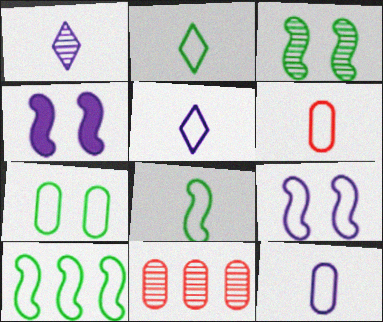[[1, 3, 11], 
[2, 4, 11], 
[2, 7, 10], 
[5, 6, 8]]